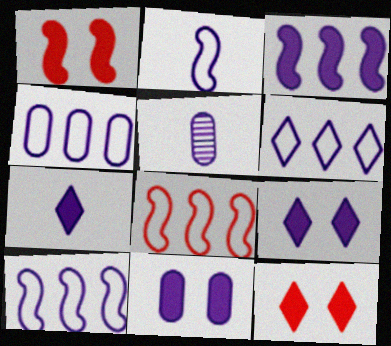[[2, 5, 7], 
[3, 7, 11], 
[4, 5, 11], 
[4, 6, 10], 
[5, 9, 10]]